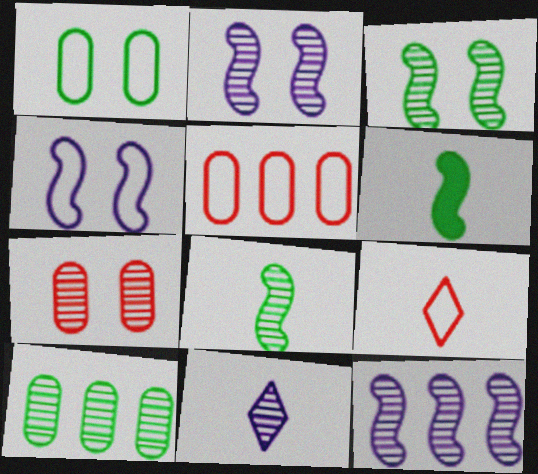[]